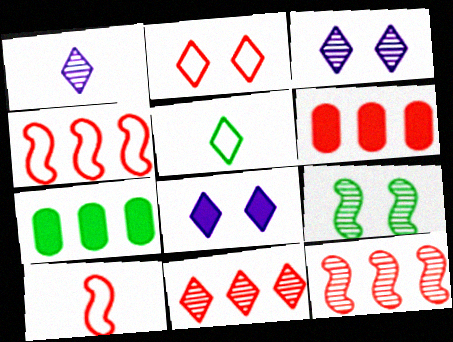[[3, 7, 10], 
[4, 6, 11], 
[5, 7, 9], 
[5, 8, 11]]